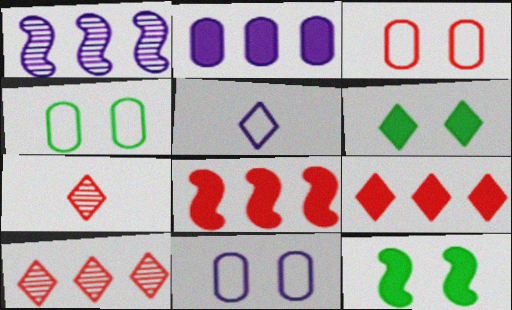[[3, 4, 11], 
[3, 7, 8], 
[5, 6, 10]]